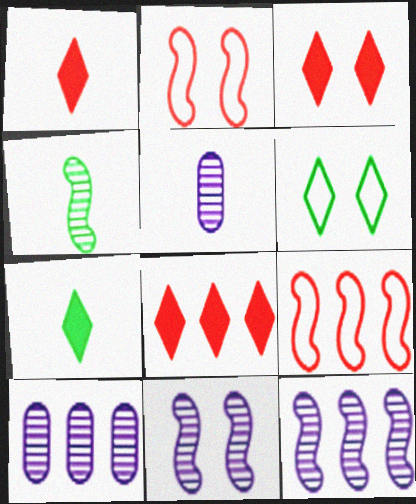[[1, 3, 8], 
[2, 7, 10]]